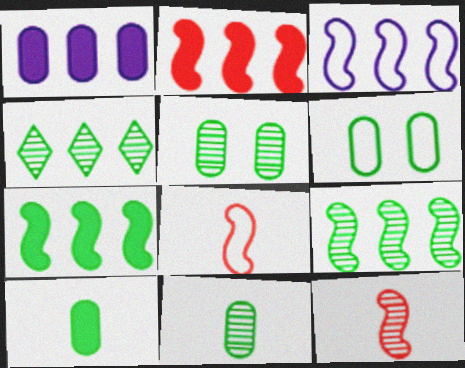[[2, 3, 9]]